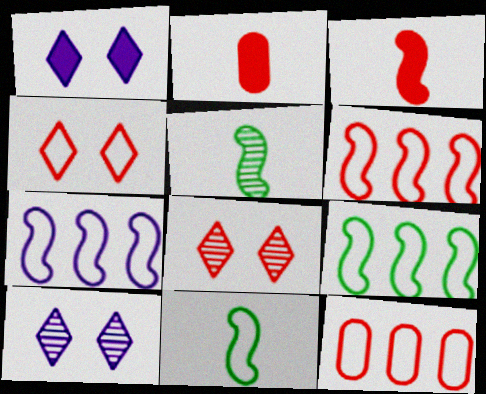[[1, 5, 12], 
[2, 6, 8], 
[2, 9, 10], 
[3, 8, 12], 
[6, 7, 9]]